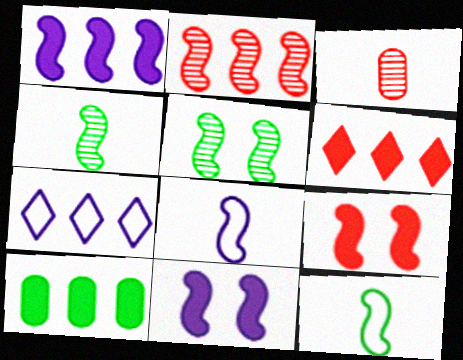[[1, 6, 10], 
[2, 7, 10], 
[2, 11, 12]]